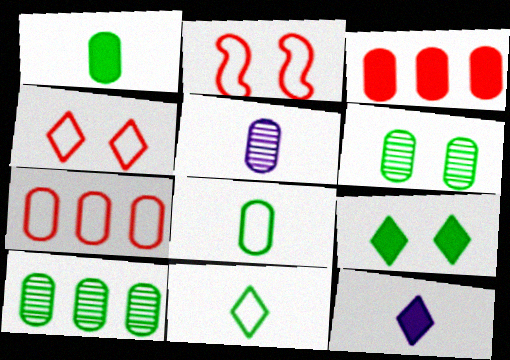[[2, 10, 12]]